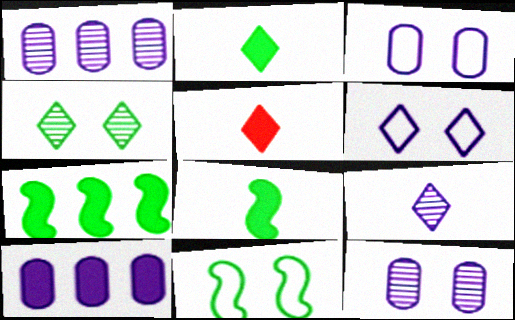[[1, 5, 11]]